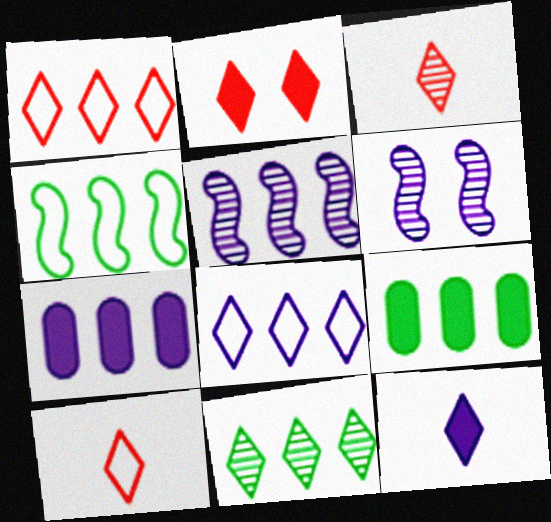[[1, 2, 3], 
[1, 5, 9], 
[4, 9, 11], 
[5, 7, 8], 
[6, 9, 10]]